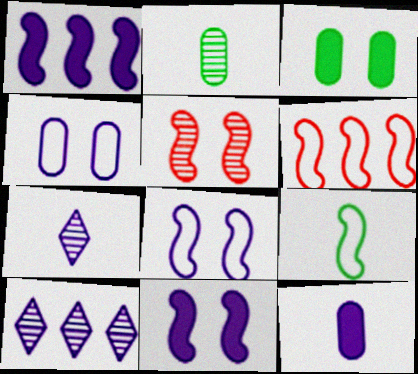[[1, 4, 7], 
[1, 5, 9], 
[2, 5, 10], 
[3, 6, 7], 
[6, 8, 9], 
[8, 10, 12]]